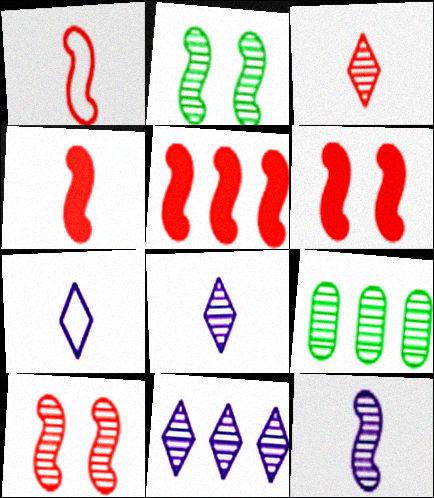[[1, 5, 10], 
[4, 5, 6], 
[6, 7, 9], 
[8, 9, 10]]